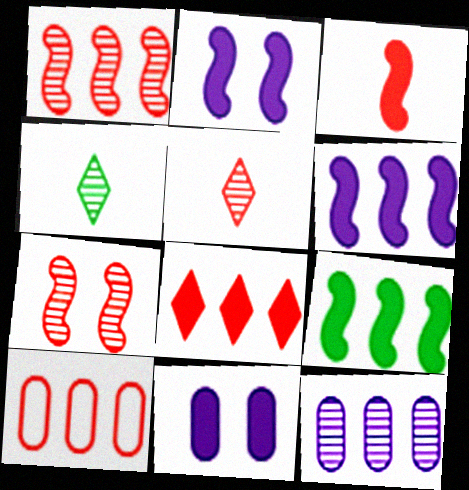[[1, 8, 10], 
[2, 3, 9], 
[2, 4, 10], 
[4, 7, 12]]